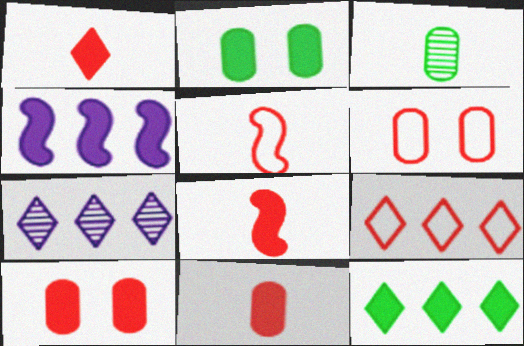[[1, 2, 4], 
[1, 8, 11], 
[2, 5, 7], 
[5, 6, 9], 
[7, 9, 12]]